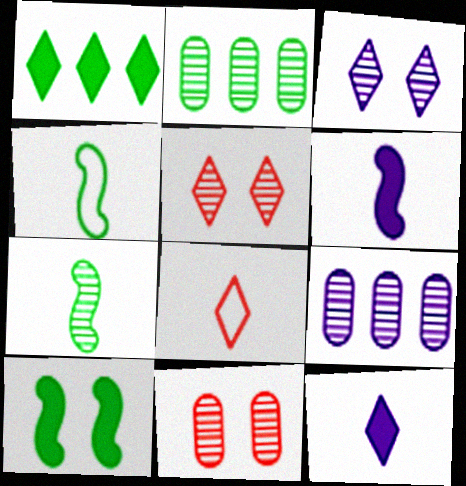[[1, 3, 8], 
[5, 7, 9], 
[8, 9, 10]]